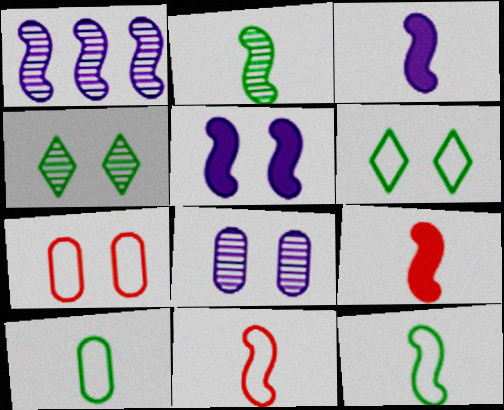[[2, 3, 11], 
[4, 5, 7]]